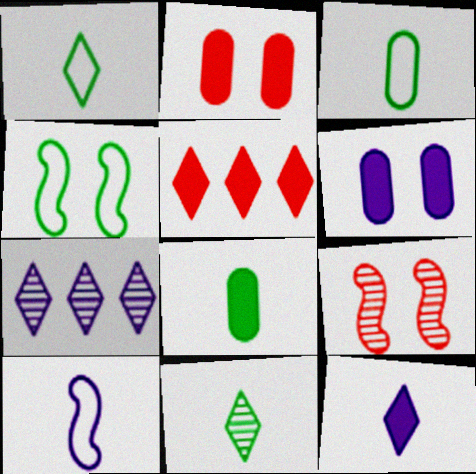[[6, 7, 10]]